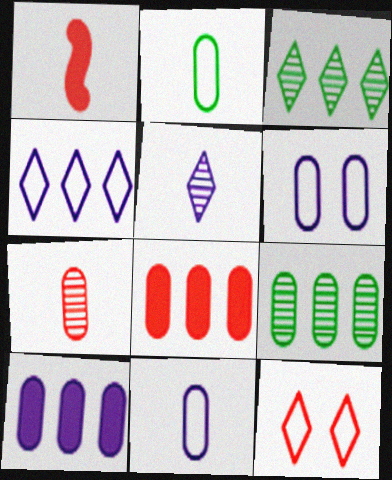[[1, 2, 5], 
[1, 3, 6]]